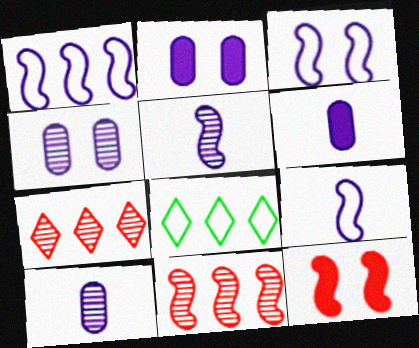[[1, 3, 9], 
[8, 10, 12]]